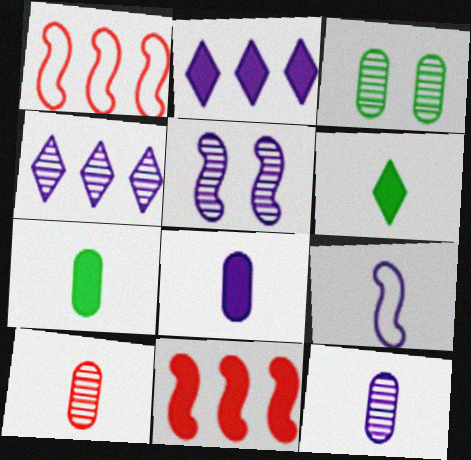[[4, 5, 12], 
[6, 9, 10]]